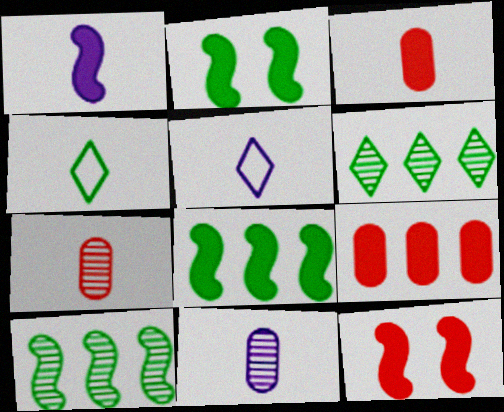[[1, 4, 7], 
[1, 5, 11], 
[1, 8, 12]]